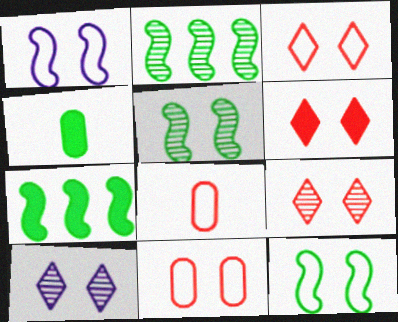[[3, 6, 9], 
[7, 8, 10]]